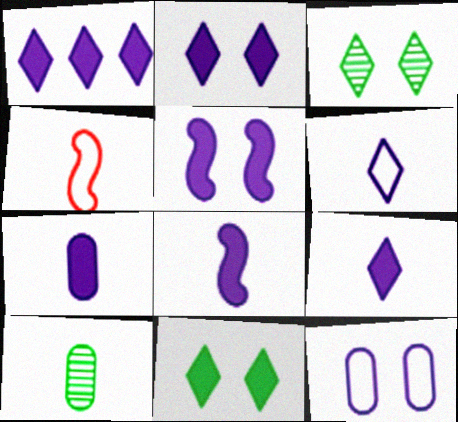[[1, 2, 9], 
[1, 5, 7], 
[4, 9, 10], 
[7, 8, 9]]